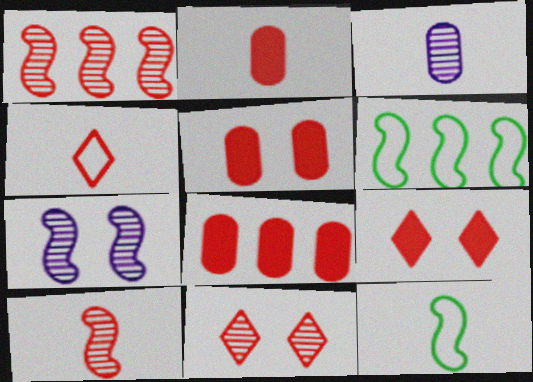[[1, 4, 5], 
[2, 4, 10], 
[2, 5, 8], 
[3, 6, 9]]